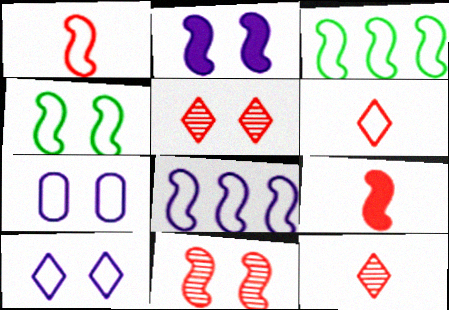[[1, 4, 8], 
[2, 4, 11], 
[3, 6, 7]]